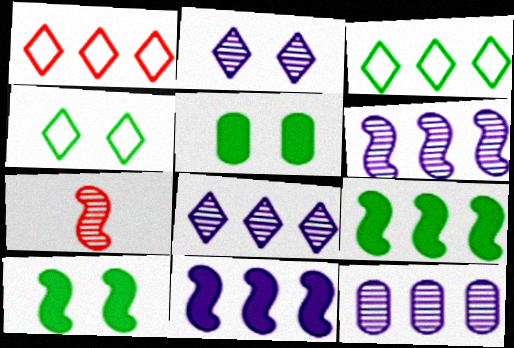[[1, 9, 12], 
[6, 8, 12]]